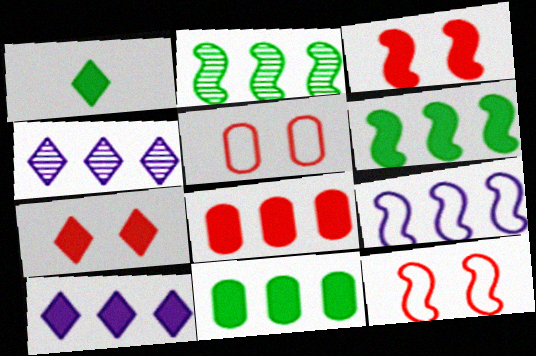[[1, 7, 10], 
[6, 8, 10]]